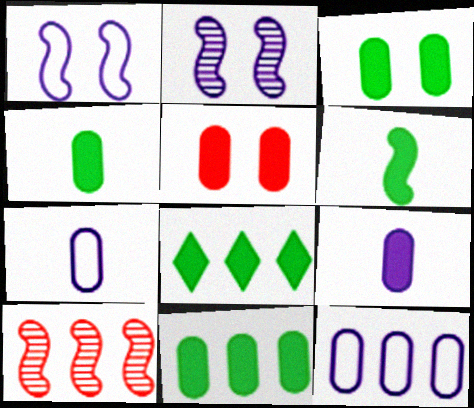[[1, 6, 10], 
[3, 4, 11], 
[3, 6, 8], 
[5, 9, 11], 
[8, 10, 12]]